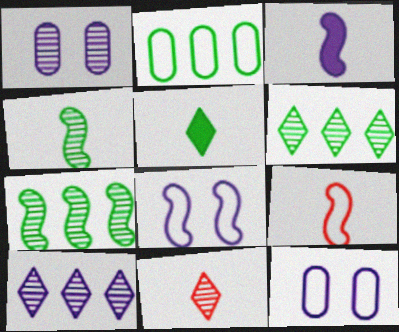[[1, 7, 11], 
[3, 4, 9], 
[3, 10, 12]]